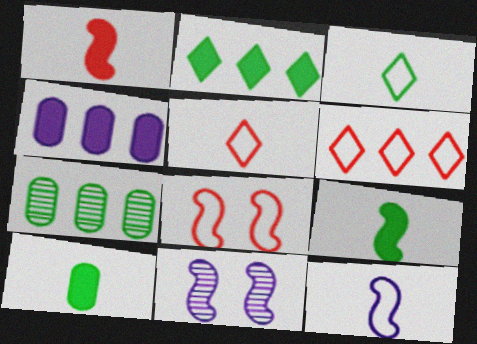[[6, 10, 11]]